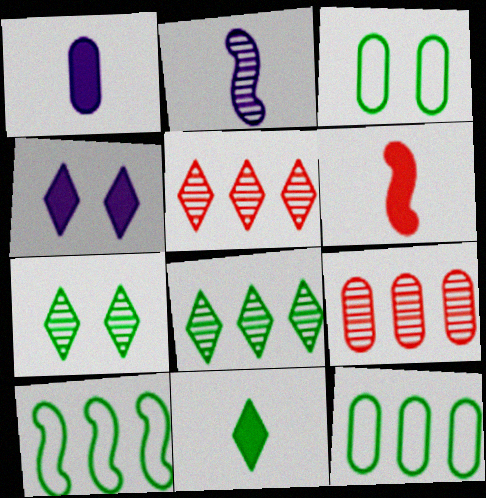[[1, 3, 9], 
[1, 6, 11], 
[2, 7, 9]]